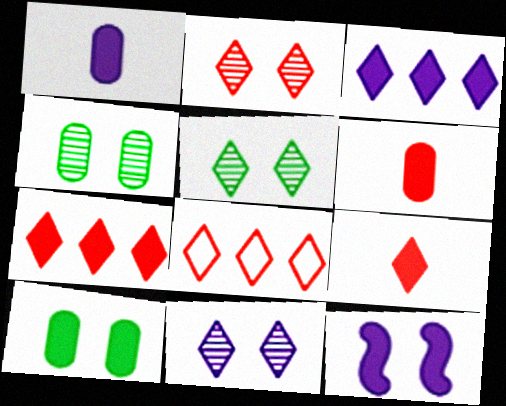[[1, 3, 12], 
[2, 5, 11], 
[2, 8, 9]]